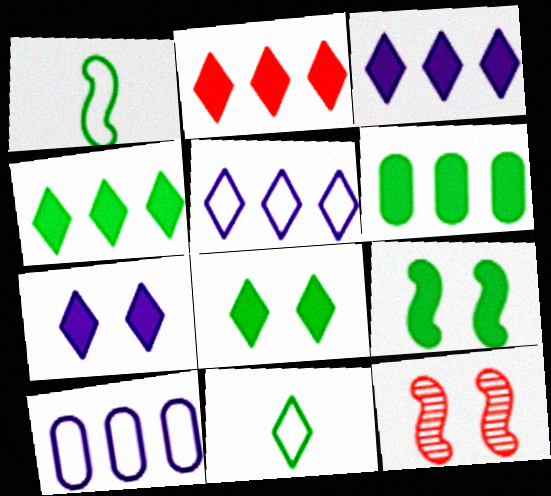[[2, 3, 4]]